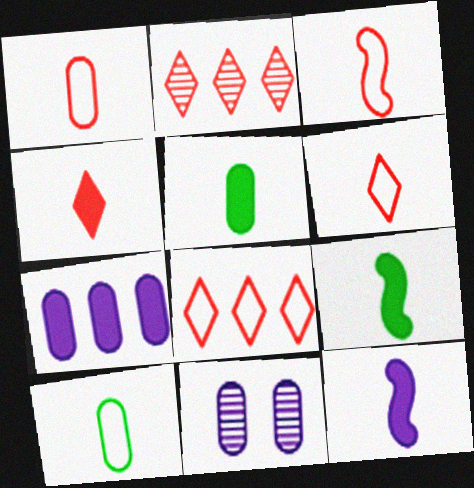[[1, 3, 6], 
[4, 5, 12], 
[8, 9, 11]]